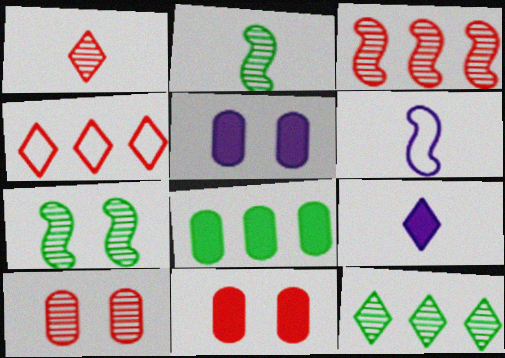[[1, 3, 10], 
[2, 4, 5], 
[6, 11, 12]]